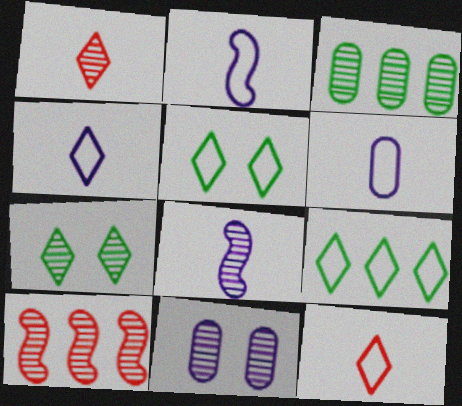[[2, 4, 6]]